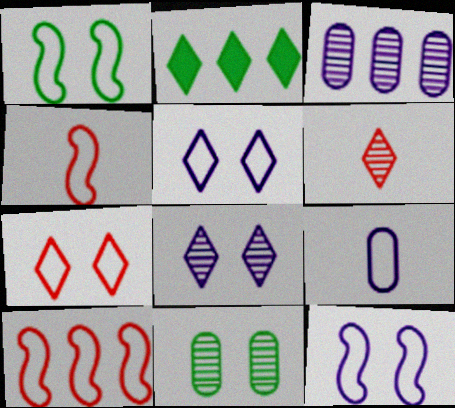[[2, 3, 10], 
[2, 5, 6]]